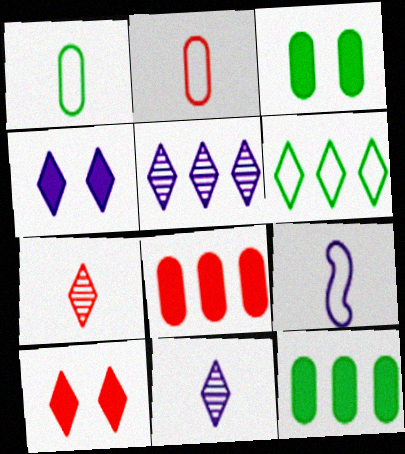[[4, 6, 7], 
[6, 10, 11]]